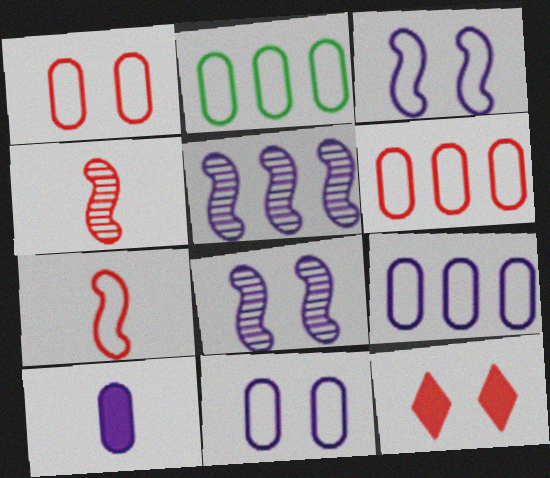[[2, 6, 9], 
[4, 6, 12]]